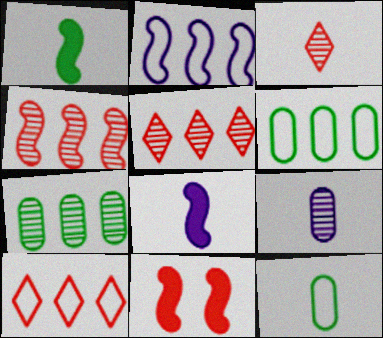[[2, 6, 10], 
[3, 8, 12]]